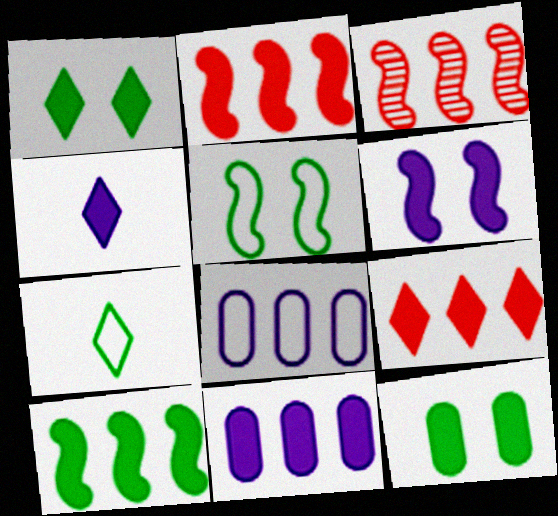[[1, 4, 9], 
[2, 4, 12], 
[4, 6, 11], 
[9, 10, 11]]